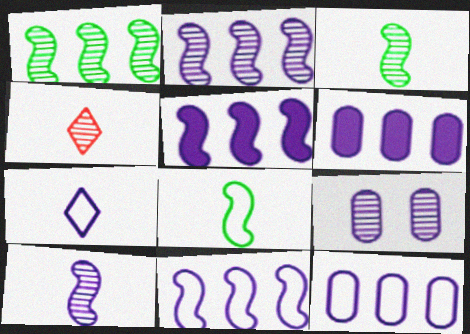[[1, 4, 9], 
[2, 5, 11], 
[5, 7, 9]]